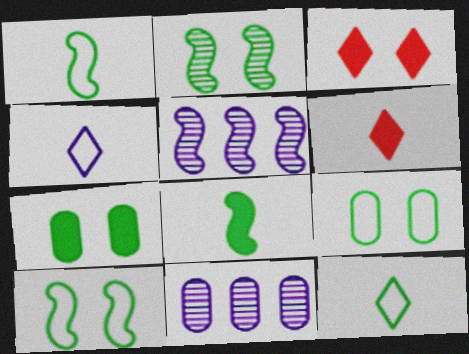[[1, 3, 11], 
[5, 6, 9], 
[6, 10, 11]]